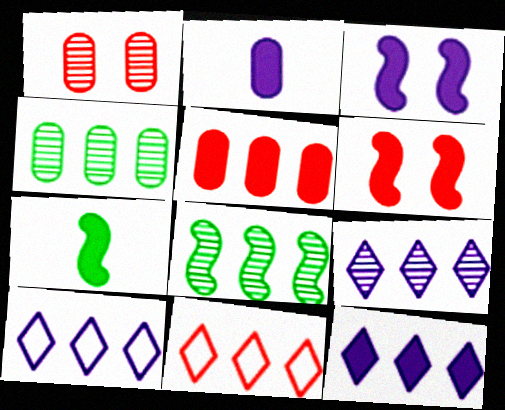[[1, 7, 10], 
[2, 3, 12], 
[5, 8, 10], 
[9, 10, 12]]